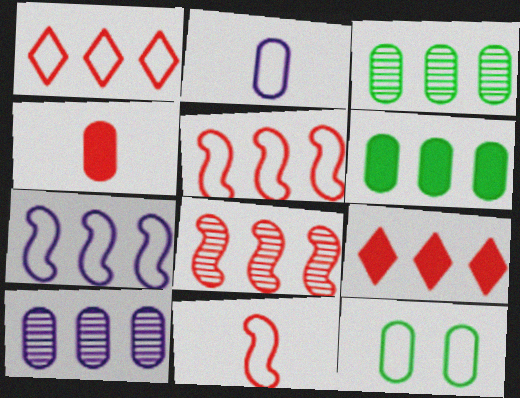[[3, 7, 9], 
[4, 10, 12]]